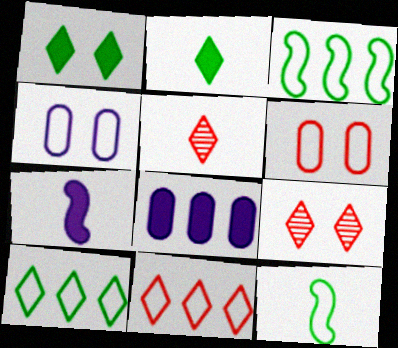[[4, 11, 12], 
[8, 9, 12]]